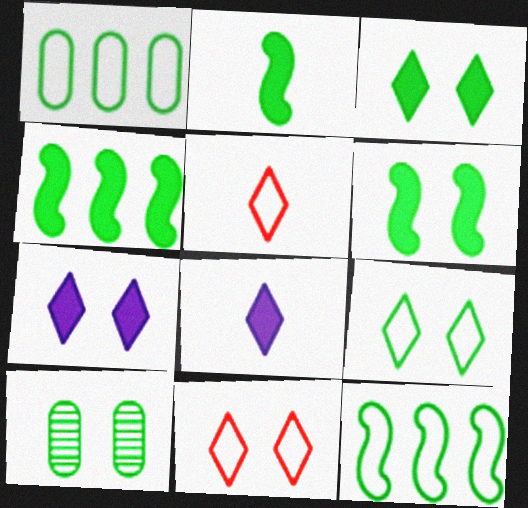[[2, 4, 6], 
[6, 9, 10]]